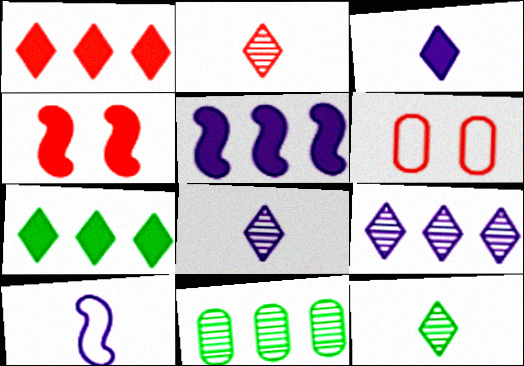[[2, 8, 12], 
[5, 6, 12]]